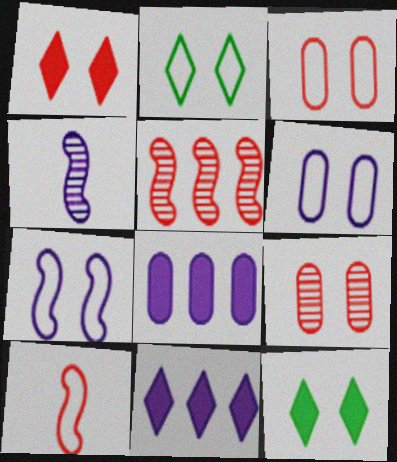[[2, 3, 7], 
[4, 6, 11], 
[7, 9, 12]]